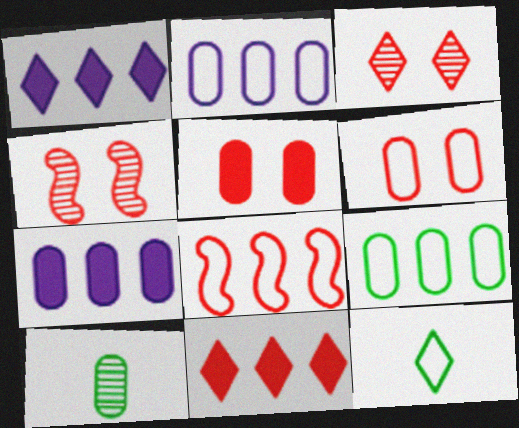[[1, 3, 12], 
[2, 5, 10], 
[4, 7, 12], 
[6, 7, 10]]